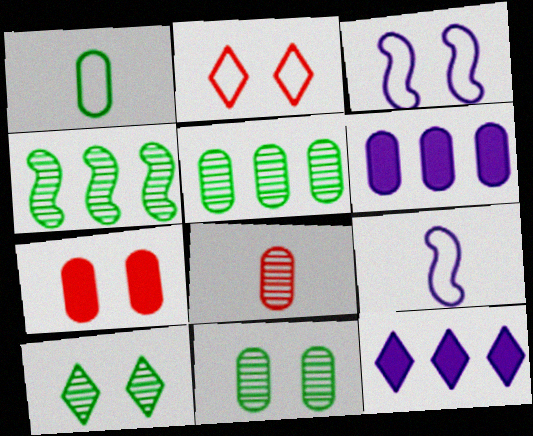[[3, 7, 10]]